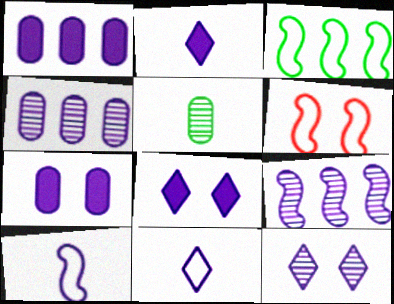[[1, 10, 12], 
[3, 6, 10], 
[4, 8, 10], 
[7, 9, 11]]